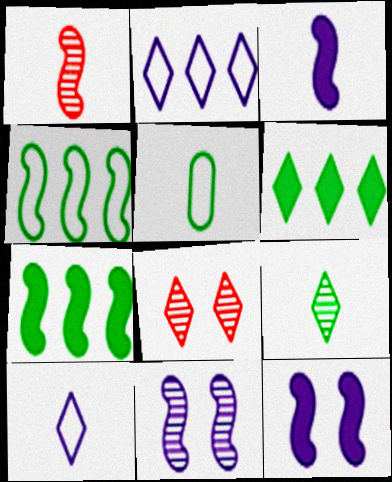[[1, 4, 12], 
[6, 8, 10]]